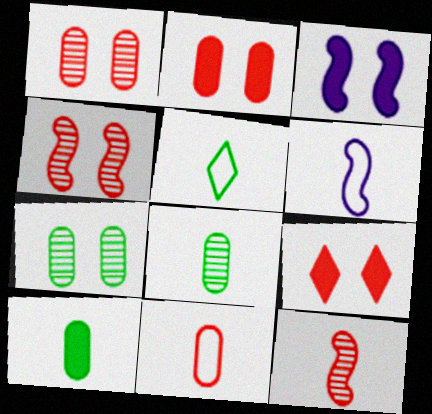[[5, 6, 11]]